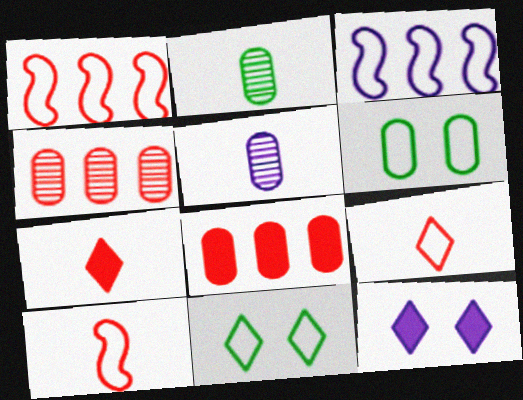[[1, 2, 12], 
[3, 5, 12], 
[3, 6, 9], 
[5, 6, 8]]